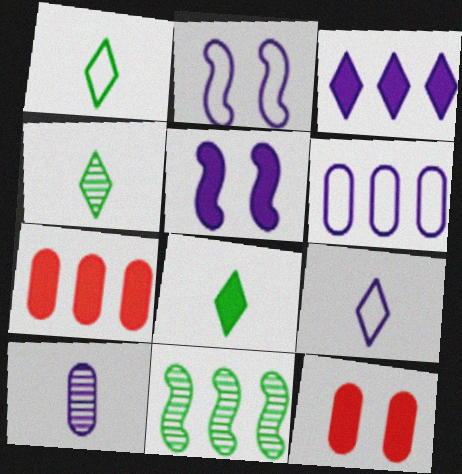[[1, 4, 8], 
[2, 3, 10], 
[2, 4, 7], 
[2, 6, 9], 
[5, 7, 8], 
[9, 11, 12]]